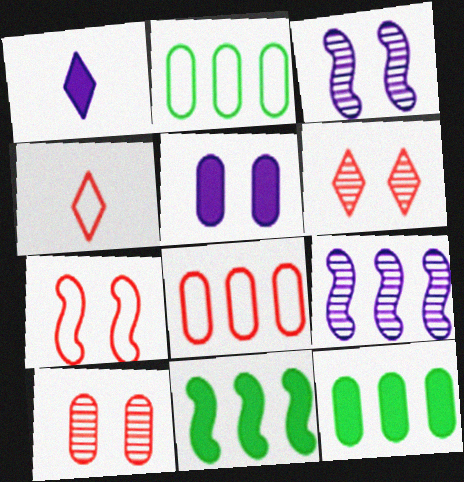[[3, 4, 12], 
[4, 7, 8]]